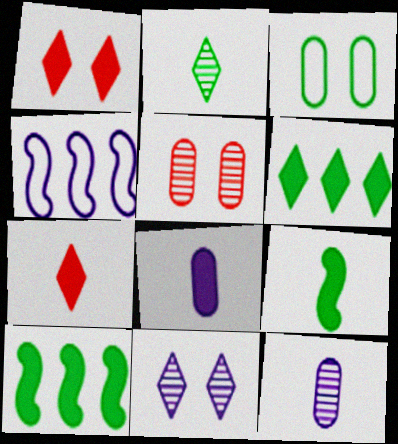[[1, 8, 10], 
[2, 3, 10], 
[4, 8, 11], 
[7, 8, 9]]